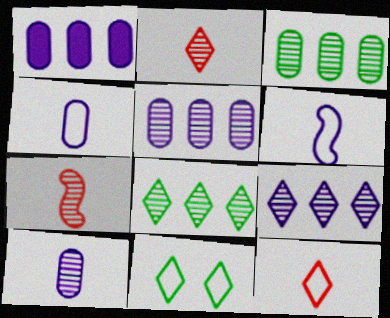[[1, 7, 11]]